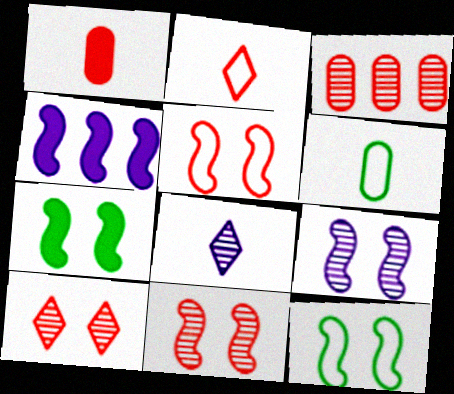[[4, 6, 10], 
[5, 7, 9]]